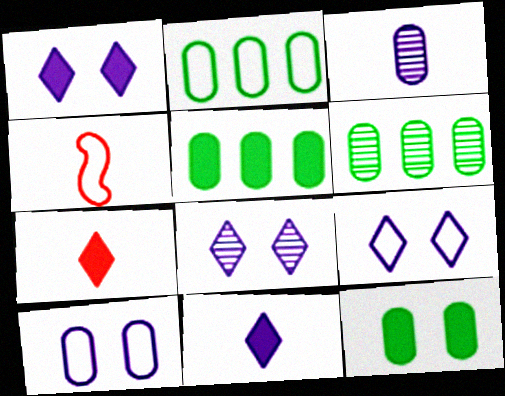[[1, 4, 6], 
[1, 8, 9], 
[2, 4, 9], 
[2, 5, 6], 
[4, 5, 8]]